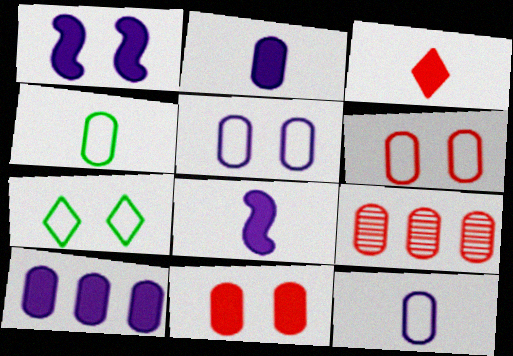[[7, 8, 9]]